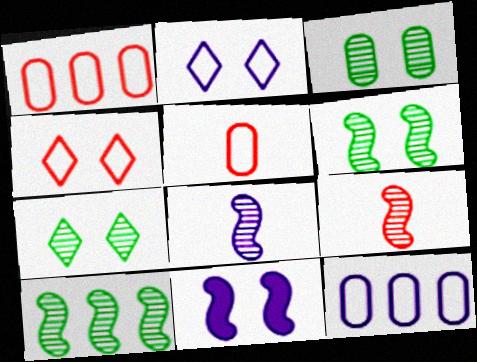[[3, 4, 11], 
[3, 6, 7]]